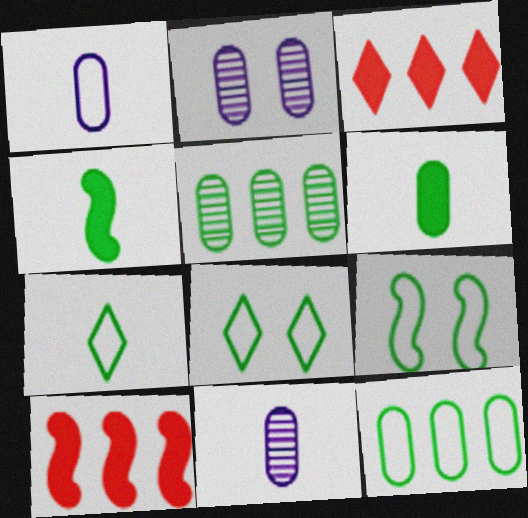[[2, 7, 10], 
[3, 9, 11], 
[4, 5, 8], 
[7, 9, 12], 
[8, 10, 11]]